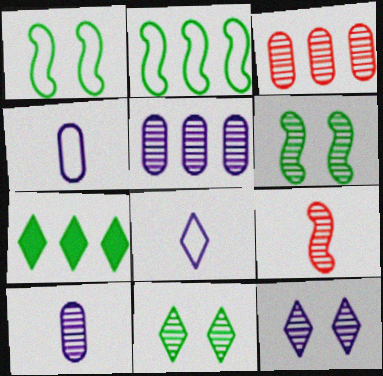[[5, 9, 11]]